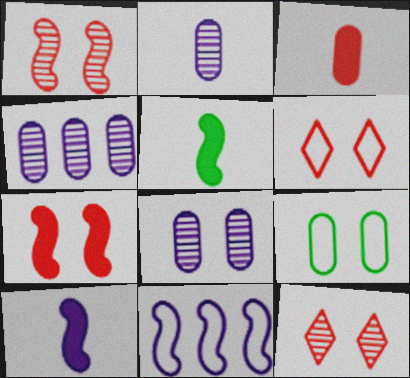[[1, 5, 11], 
[2, 4, 8], 
[3, 4, 9], 
[4, 5, 6]]